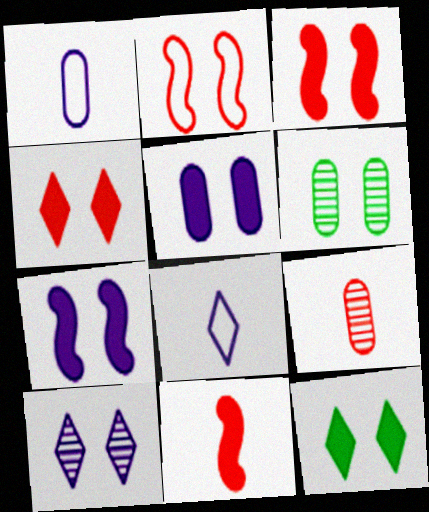[[3, 5, 12]]